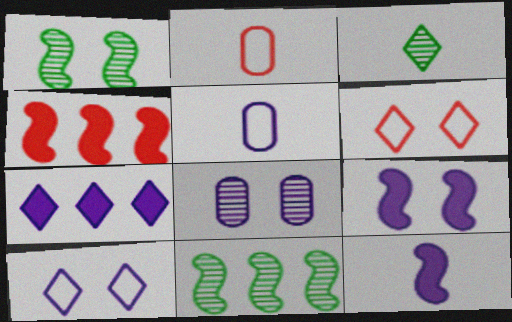[[1, 2, 7], 
[2, 3, 12], 
[3, 6, 7], 
[8, 9, 10]]